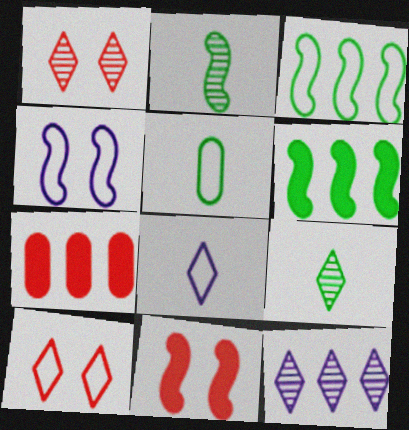[[1, 9, 12], 
[3, 7, 12], 
[4, 7, 9], 
[5, 11, 12]]